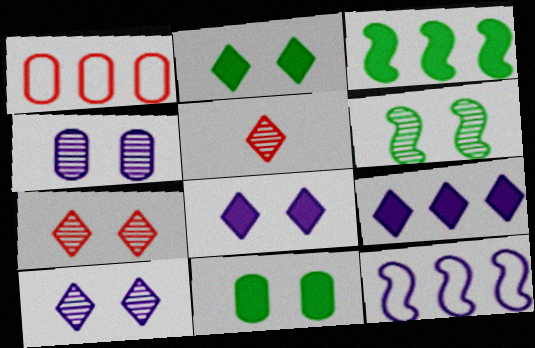[[4, 6, 7], 
[5, 11, 12]]